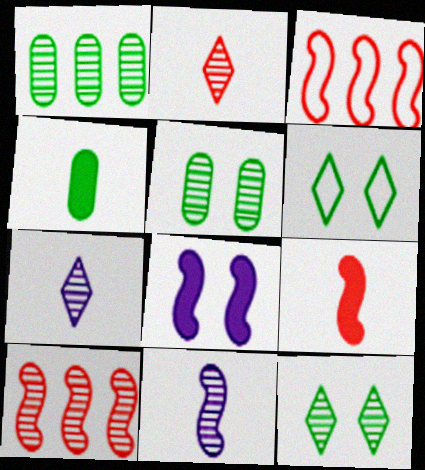[[5, 7, 10]]